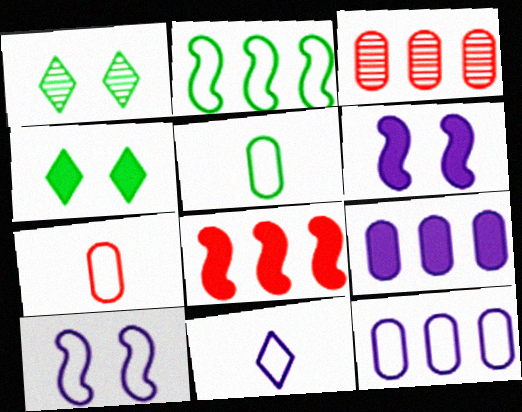[[10, 11, 12]]